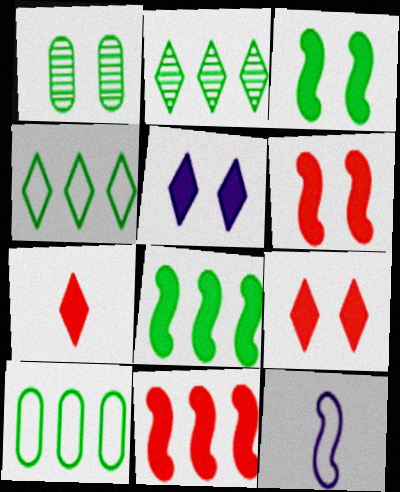[[2, 8, 10]]